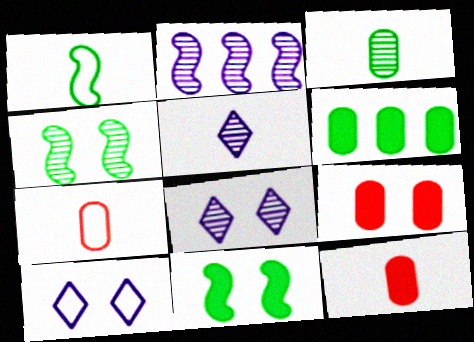[[1, 5, 12], 
[4, 9, 10]]